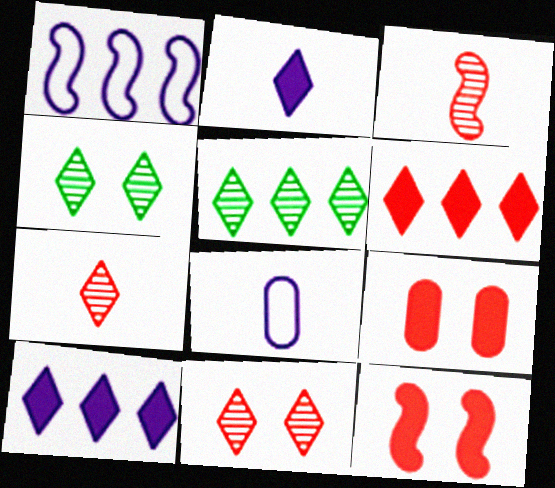[[5, 8, 12]]